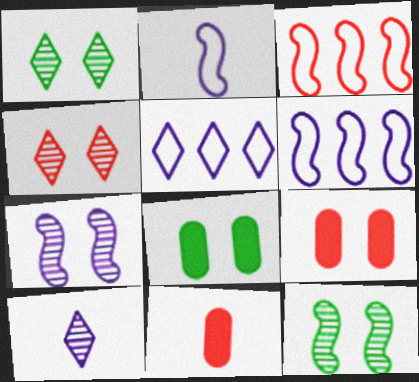[[1, 6, 11], 
[3, 4, 11], 
[3, 8, 10], 
[5, 11, 12]]